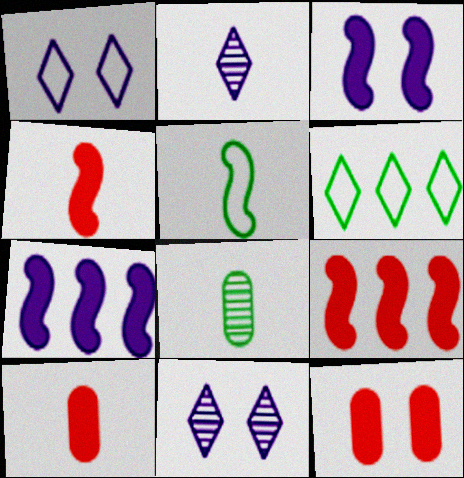[[1, 8, 9], 
[2, 5, 10]]